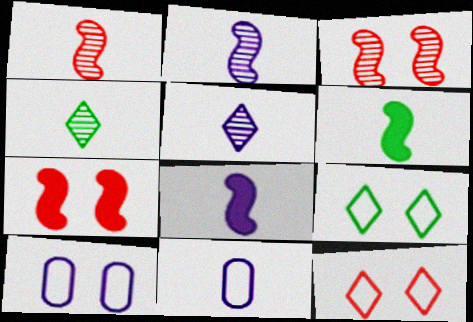[[5, 8, 11]]